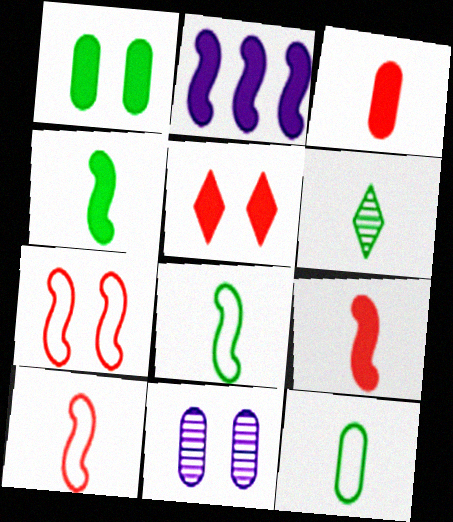[[4, 6, 12]]